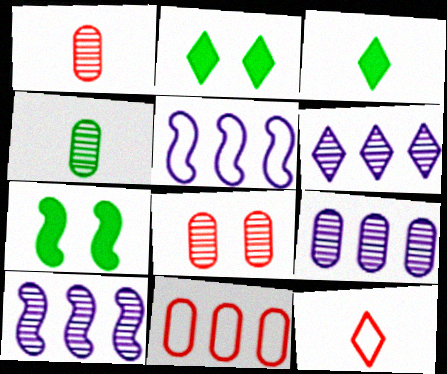[[1, 2, 5], 
[2, 6, 12], 
[3, 5, 8], 
[4, 8, 9], 
[6, 9, 10], 
[7, 9, 12]]